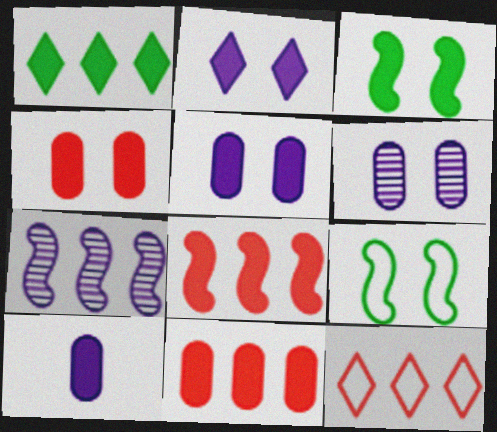[[2, 3, 4]]